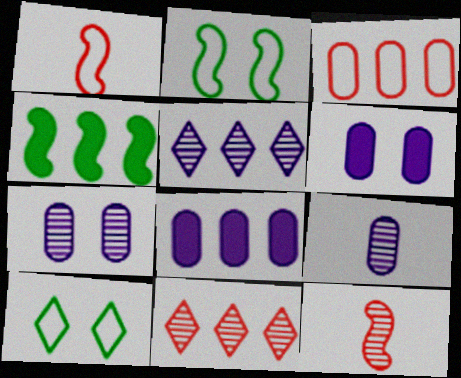[[3, 4, 5], 
[8, 10, 12]]